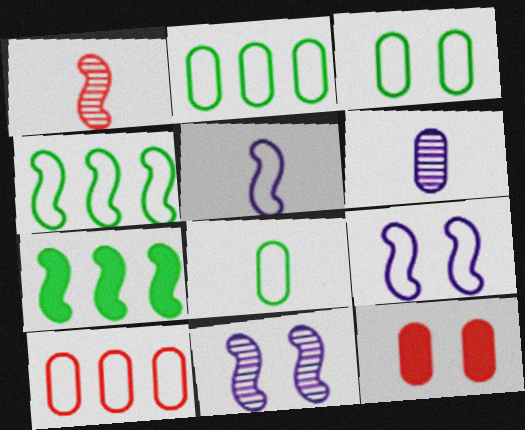[[1, 7, 9], 
[2, 3, 8], 
[2, 6, 12]]